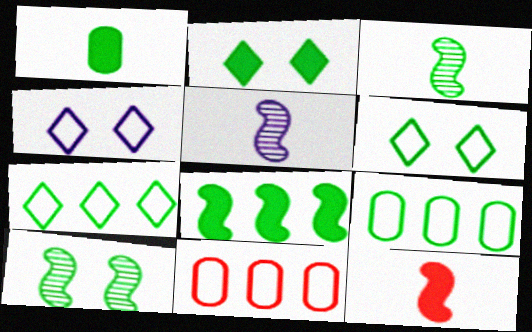[[1, 2, 8], 
[1, 7, 10], 
[2, 3, 9], 
[2, 5, 11]]